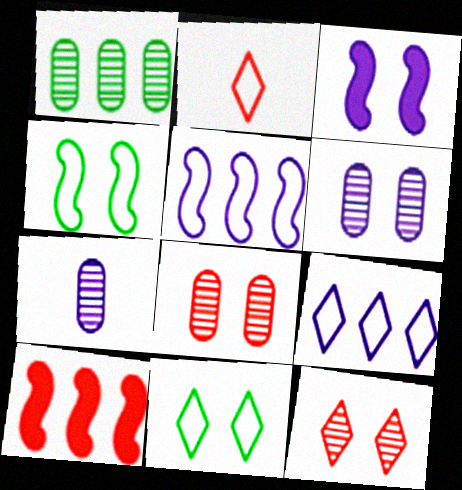[[1, 2, 3], 
[1, 7, 8], 
[1, 9, 10], 
[2, 8, 10], 
[2, 9, 11], 
[3, 7, 9], 
[3, 8, 11], 
[7, 10, 11]]